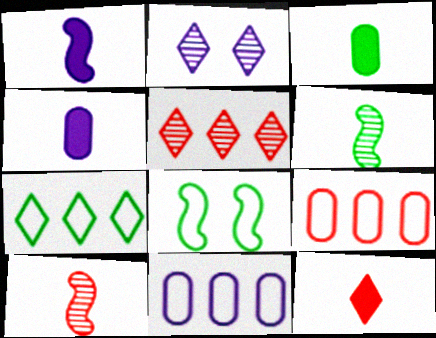[[1, 2, 11], 
[1, 3, 12], 
[2, 7, 12], 
[4, 5, 8]]